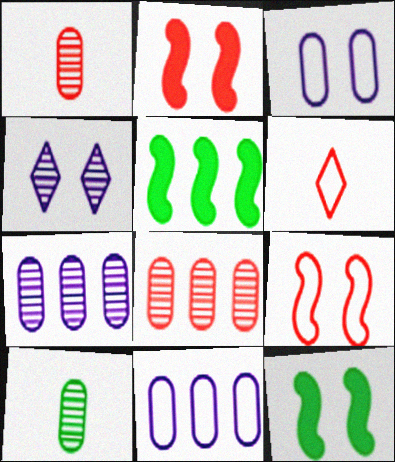[[2, 6, 8], 
[6, 7, 12]]